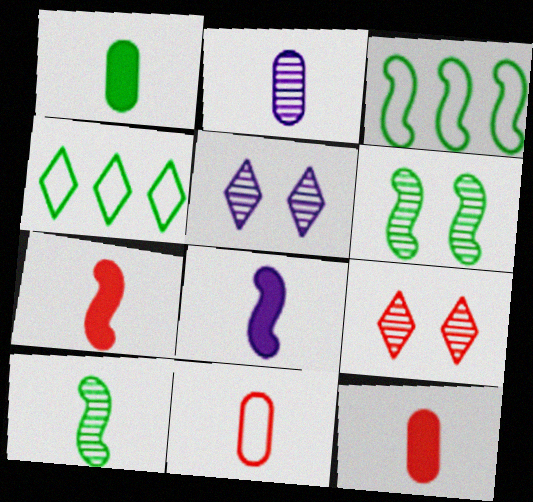[[1, 2, 11], 
[1, 4, 6], 
[3, 5, 12]]